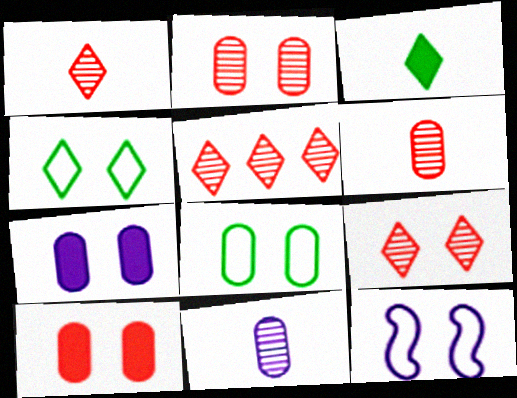[[1, 5, 9], 
[2, 7, 8]]